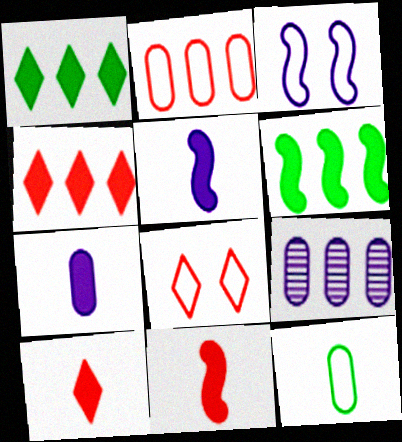[]